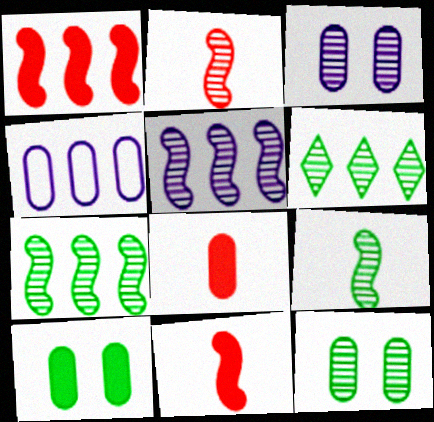[[1, 4, 6], 
[2, 3, 6], 
[4, 8, 12], 
[6, 9, 12]]